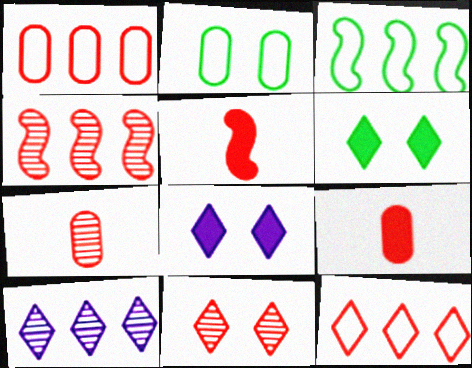[[1, 5, 11], 
[2, 5, 10], 
[3, 7, 8], 
[4, 7, 11]]